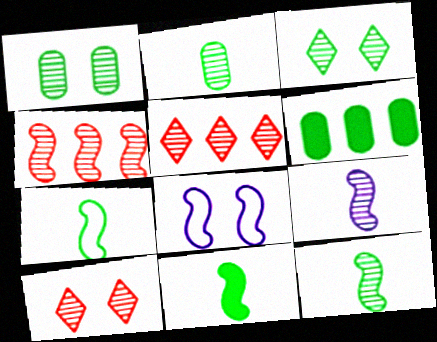[[1, 5, 9], 
[3, 6, 7], 
[4, 8, 11], 
[7, 11, 12]]